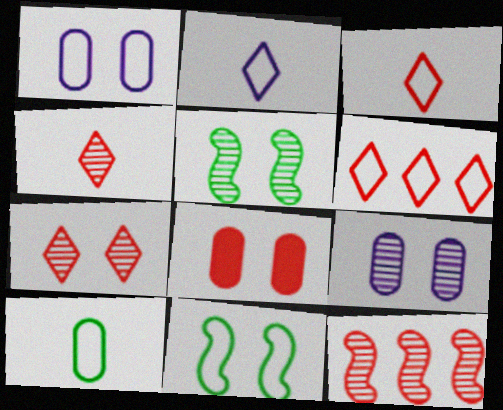[[3, 8, 12], 
[5, 7, 9]]